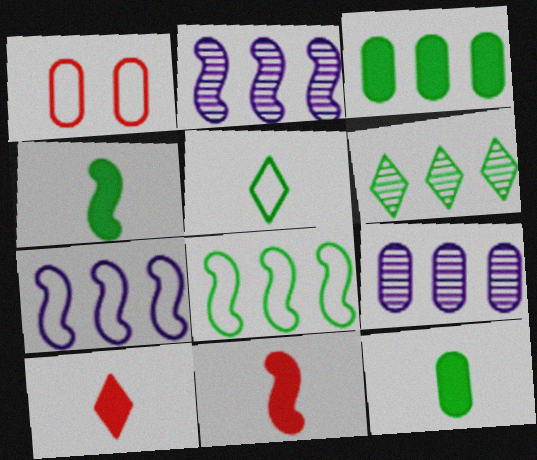[[1, 5, 7], 
[1, 9, 12], 
[3, 6, 8]]